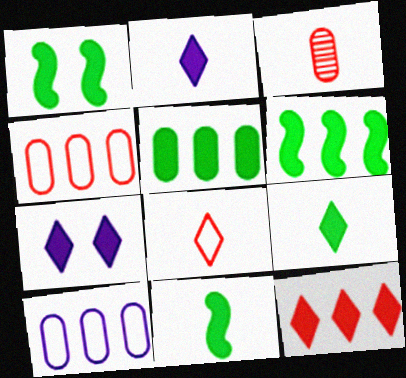[[1, 5, 9], 
[1, 6, 11], 
[7, 9, 12]]